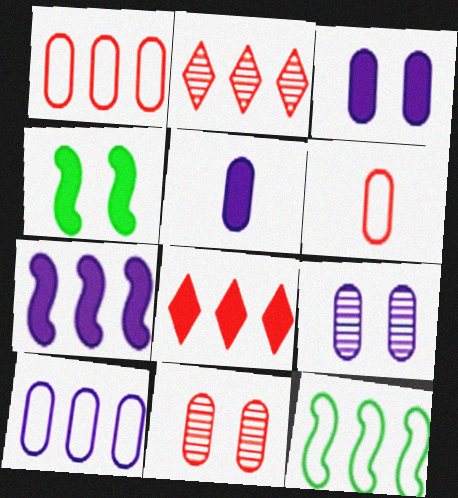[[4, 5, 8], 
[5, 9, 10]]